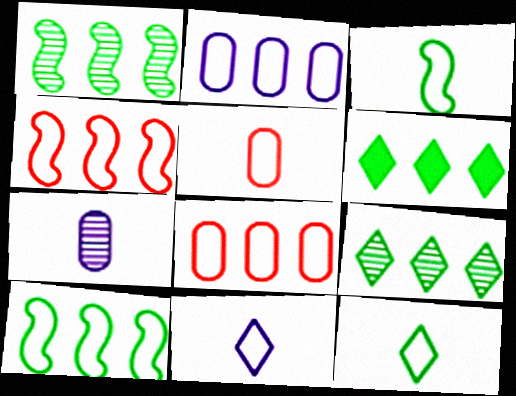[[3, 5, 11]]